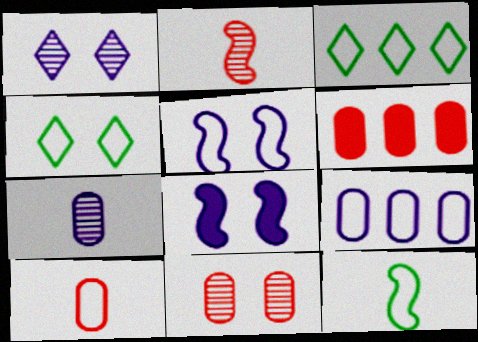[[1, 6, 12], 
[3, 5, 10], 
[4, 8, 11], 
[6, 10, 11]]